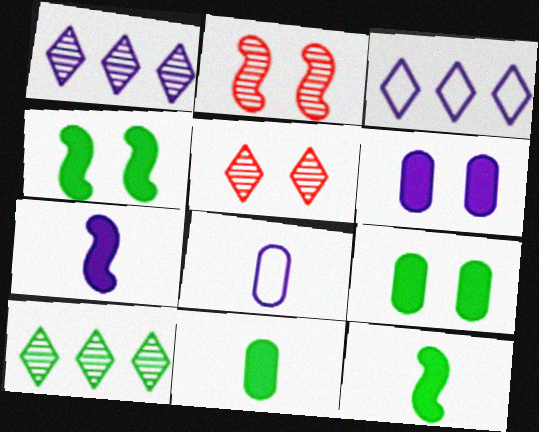[[2, 3, 11]]